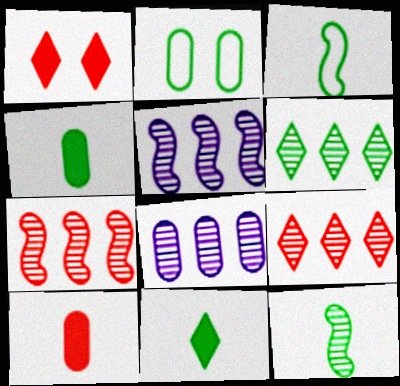[[1, 3, 8], 
[2, 8, 10], 
[6, 7, 8]]